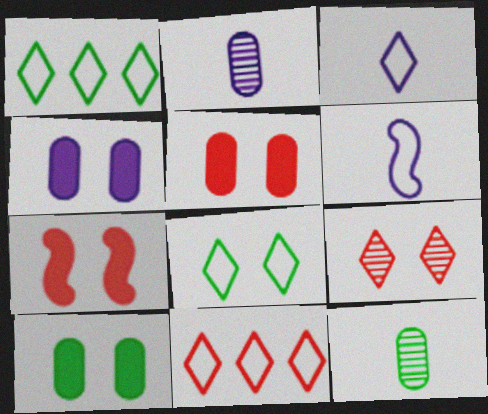[[1, 2, 7], 
[3, 8, 11], 
[4, 5, 10]]